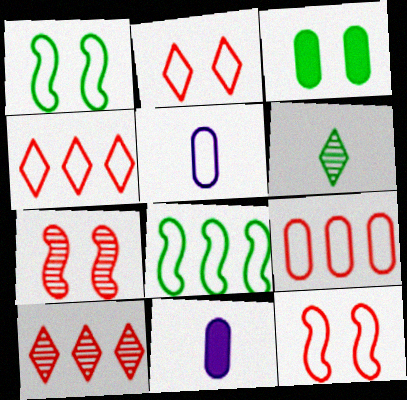[[1, 4, 5], 
[1, 10, 11], 
[2, 5, 8], 
[3, 6, 8]]